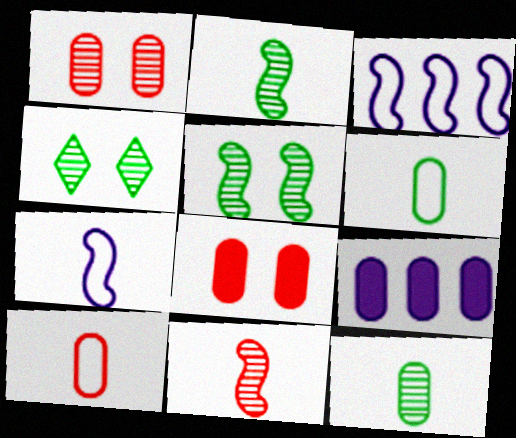[[1, 6, 9]]